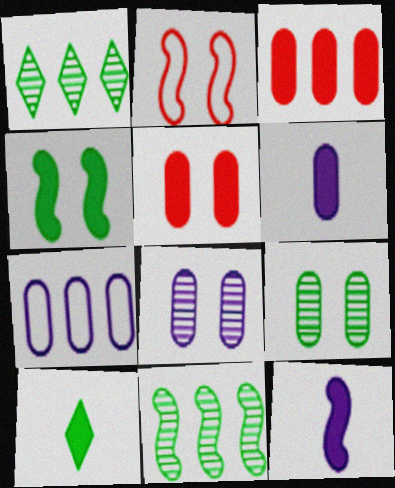[[1, 2, 6], 
[2, 11, 12], 
[6, 7, 8]]